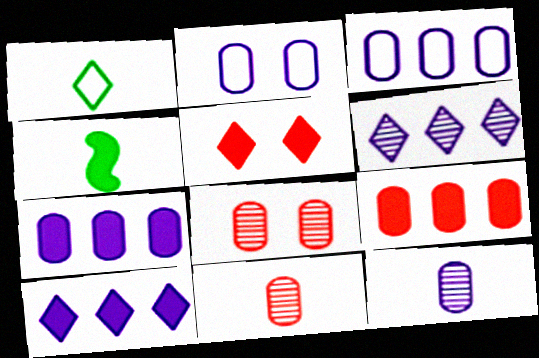[[1, 5, 6], 
[2, 7, 12], 
[4, 5, 7]]